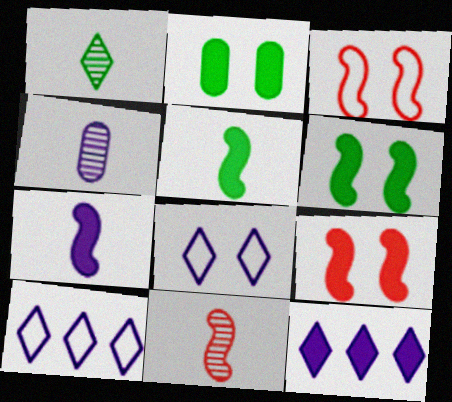[[1, 4, 11], 
[2, 10, 11]]